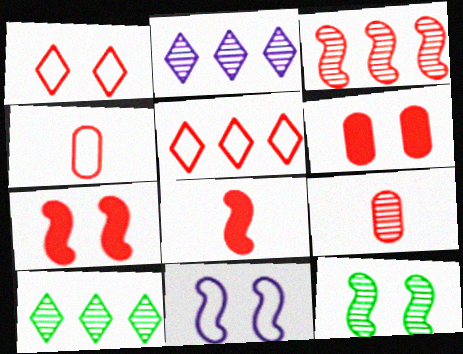[[2, 9, 12], 
[5, 7, 9], 
[7, 11, 12]]